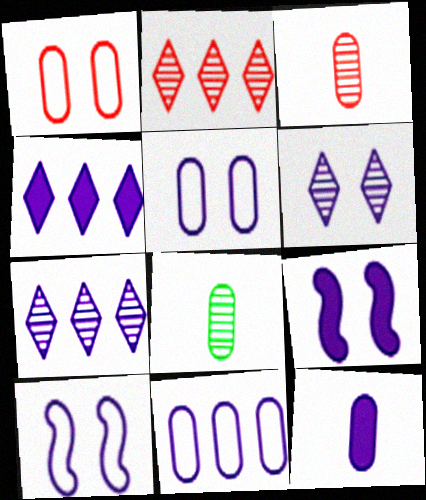[[4, 9, 12], 
[5, 6, 9], 
[7, 10, 12]]